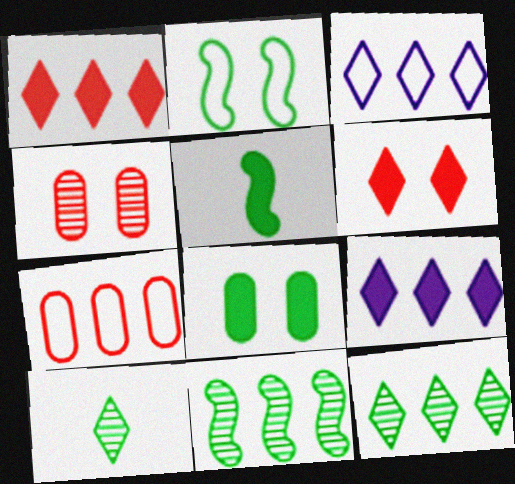[[1, 3, 12], 
[2, 5, 11], 
[3, 4, 5], 
[3, 6, 10], 
[7, 9, 11]]